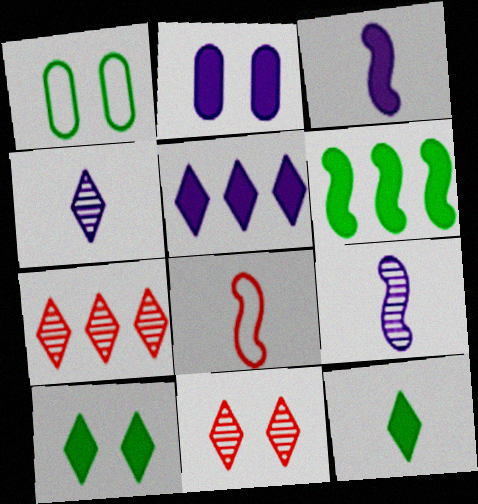[[1, 3, 7], 
[2, 3, 5]]